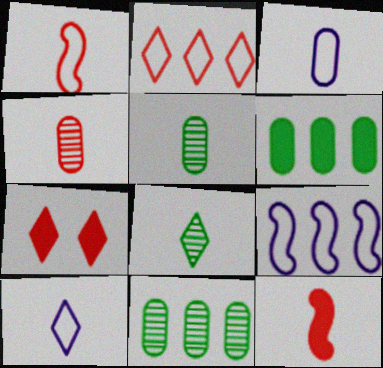[[3, 8, 12], 
[5, 7, 9], 
[5, 10, 12]]